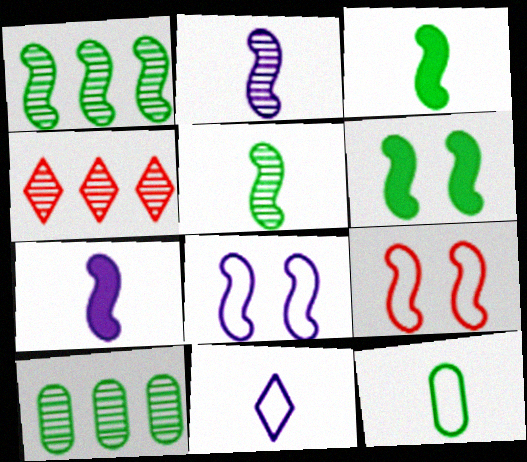[[1, 7, 9]]